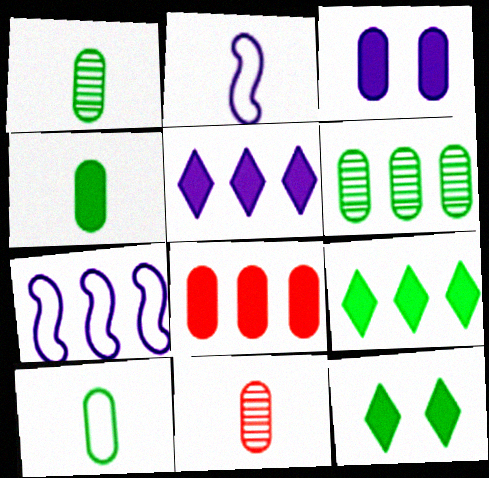[[1, 4, 10], 
[3, 4, 8], 
[7, 11, 12]]